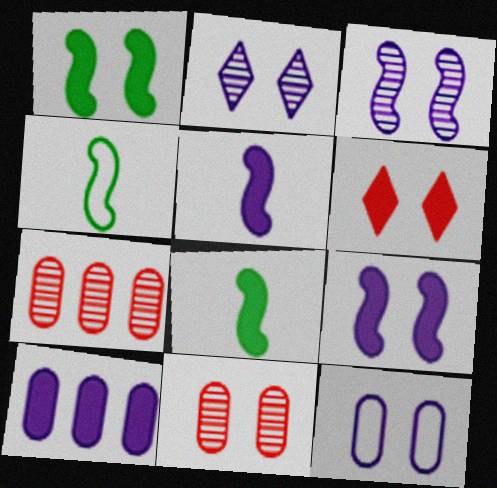[[2, 9, 12], 
[6, 8, 10]]